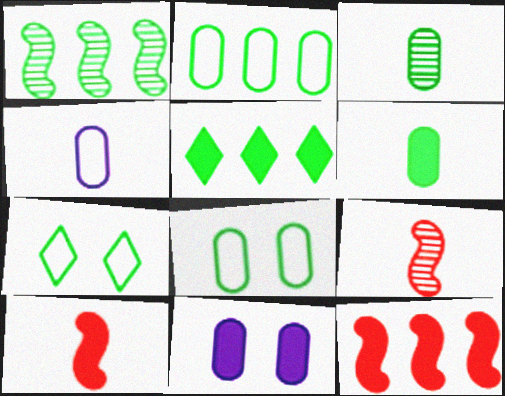[[1, 2, 5], 
[1, 6, 7], 
[5, 10, 11]]